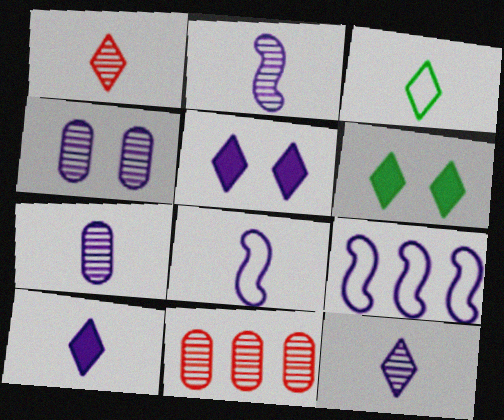[[1, 3, 10], 
[2, 7, 12], 
[4, 9, 10], 
[5, 7, 9], 
[6, 8, 11], 
[7, 8, 10]]